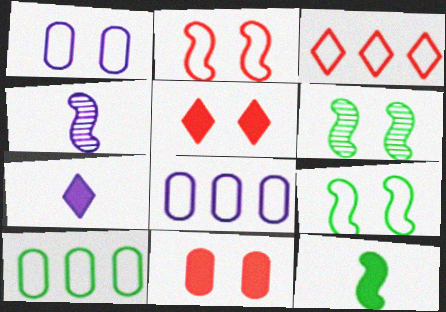[[1, 5, 6], 
[4, 5, 10]]